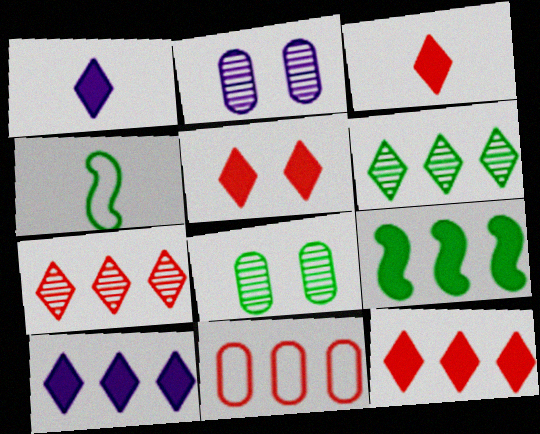[[2, 4, 12], 
[3, 5, 12]]